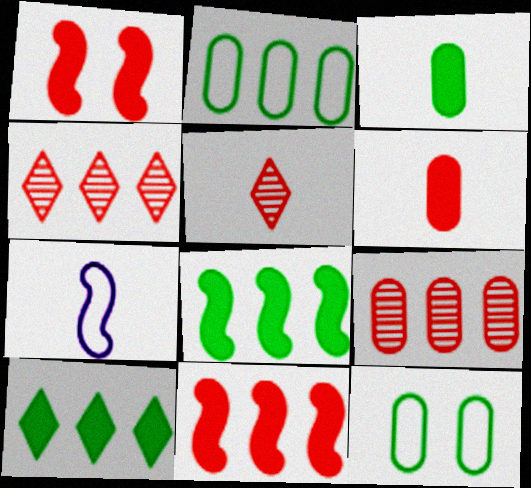[[3, 5, 7]]